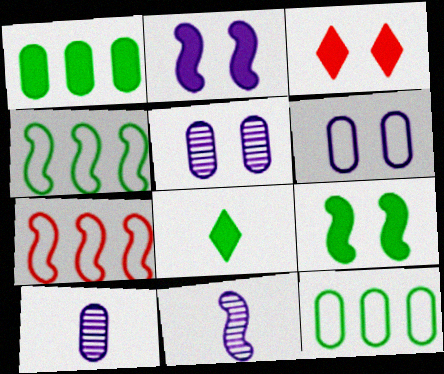[[1, 8, 9], 
[3, 4, 10], 
[3, 11, 12], 
[5, 7, 8], 
[7, 9, 11]]